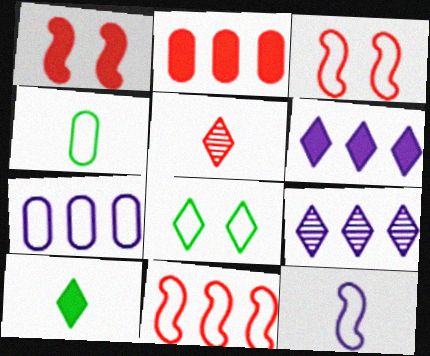[[1, 4, 9], 
[2, 3, 5], 
[5, 6, 8]]